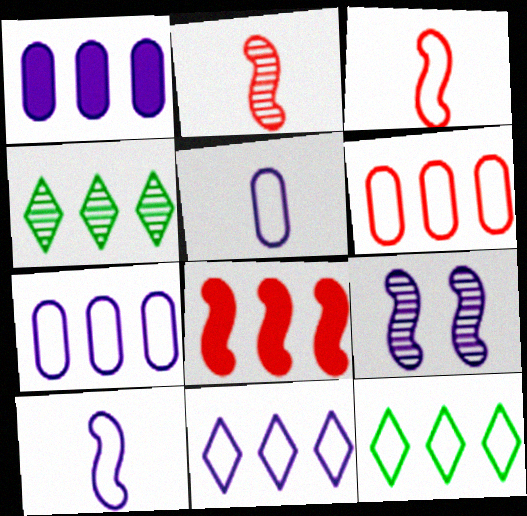[[4, 7, 8]]